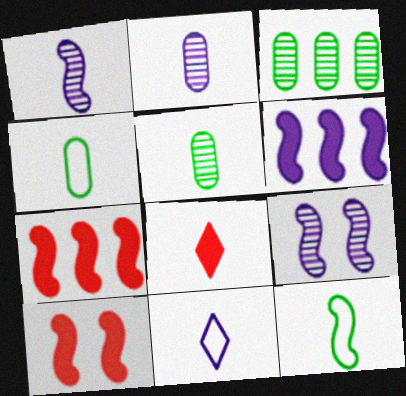[[1, 4, 8], 
[2, 8, 12], 
[3, 10, 11], 
[7, 9, 12]]